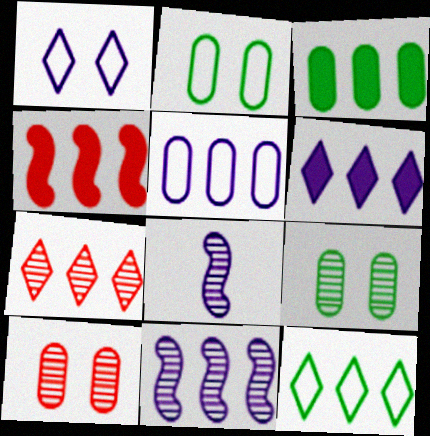[[3, 4, 6], 
[5, 6, 11], 
[6, 7, 12], 
[7, 8, 9]]